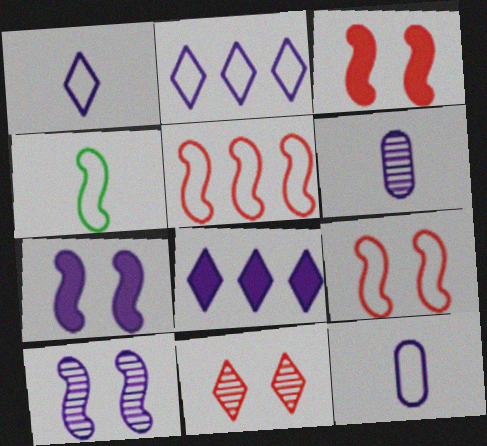[[2, 6, 7], 
[8, 10, 12]]